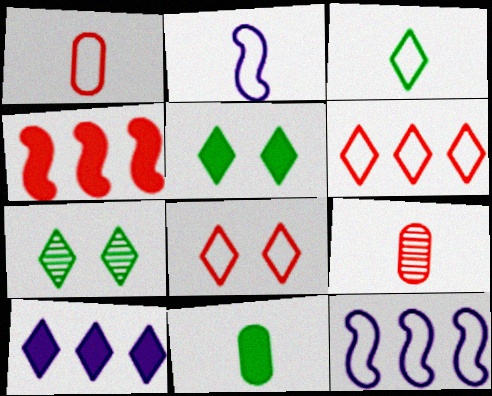[[1, 2, 3], 
[4, 8, 9], 
[5, 9, 12]]